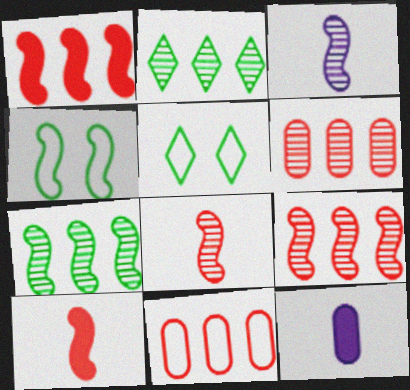[[1, 3, 4], 
[5, 9, 12]]